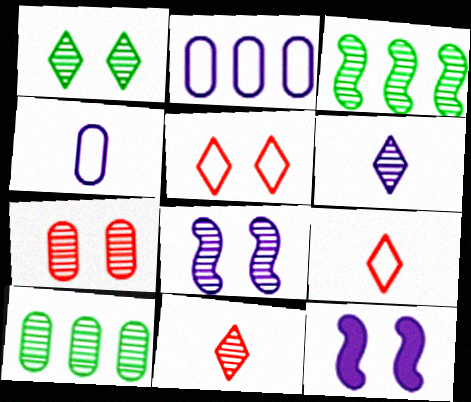[[1, 7, 8], 
[2, 6, 12], 
[3, 6, 7], 
[8, 10, 11], 
[9, 10, 12]]